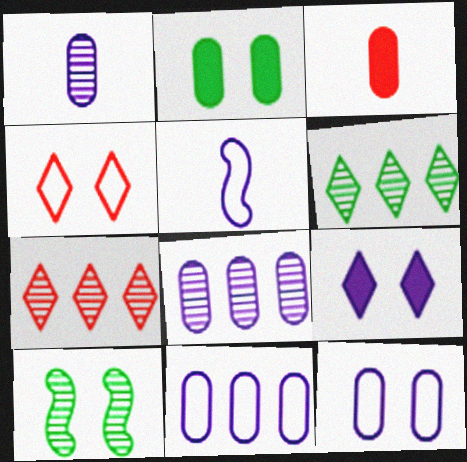[[1, 7, 10], 
[2, 5, 7], 
[5, 8, 9]]